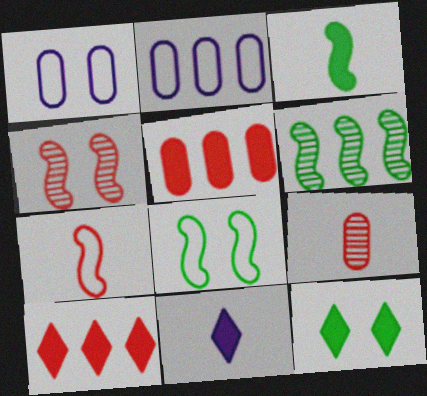[[1, 4, 12], 
[2, 6, 10], 
[3, 6, 8], 
[10, 11, 12]]